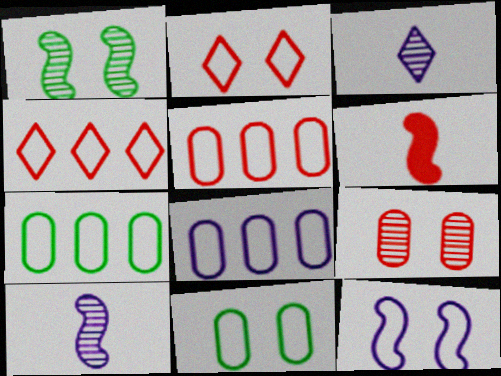[[2, 11, 12], 
[4, 6, 9], 
[5, 7, 8]]